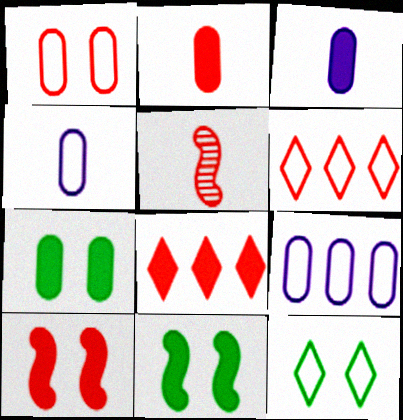[[1, 5, 8], 
[2, 8, 10], 
[3, 8, 11]]